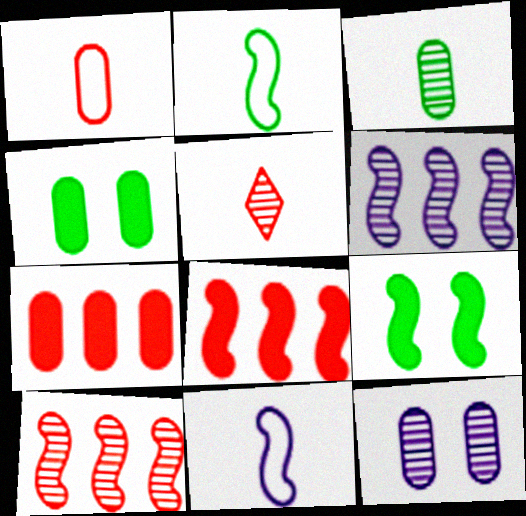[[9, 10, 11]]